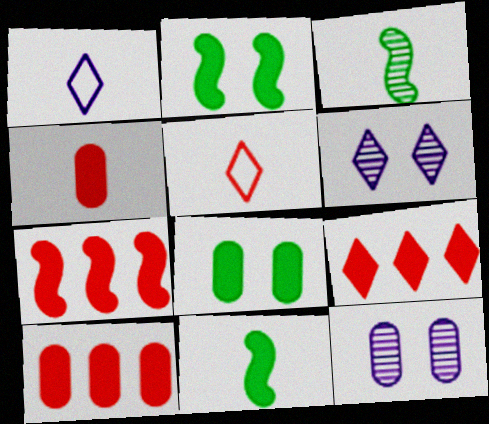[[1, 3, 4], 
[7, 9, 10]]